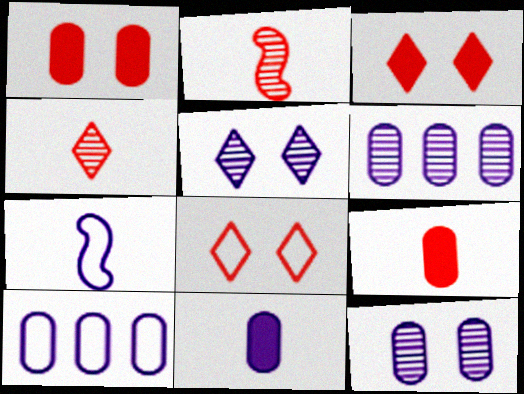[[10, 11, 12]]